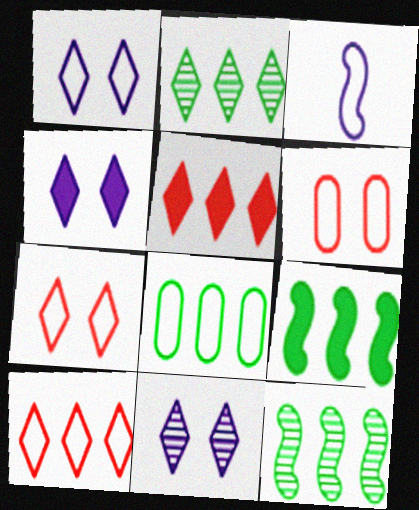[[1, 4, 11], 
[2, 8, 9], 
[3, 7, 8]]